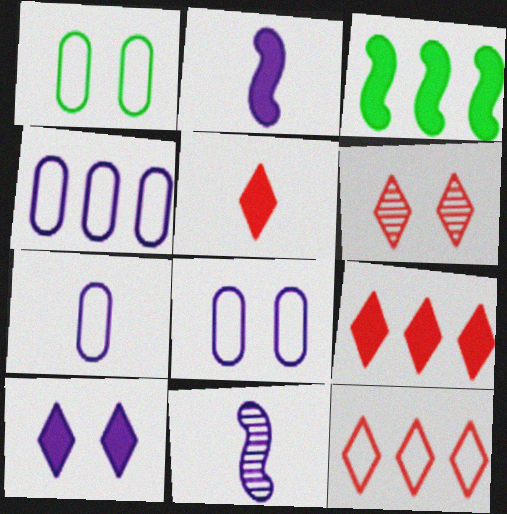[[1, 9, 11], 
[3, 6, 7], 
[4, 7, 8], 
[4, 10, 11], 
[5, 6, 12]]